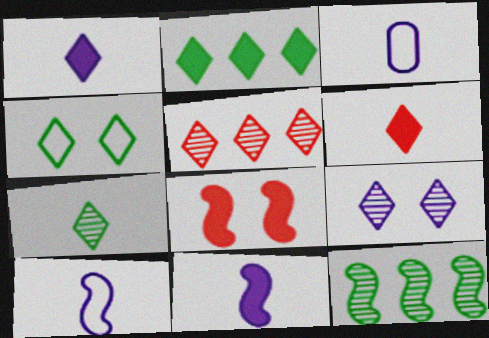[[1, 4, 5], 
[2, 4, 7], 
[5, 7, 9], 
[8, 10, 12]]